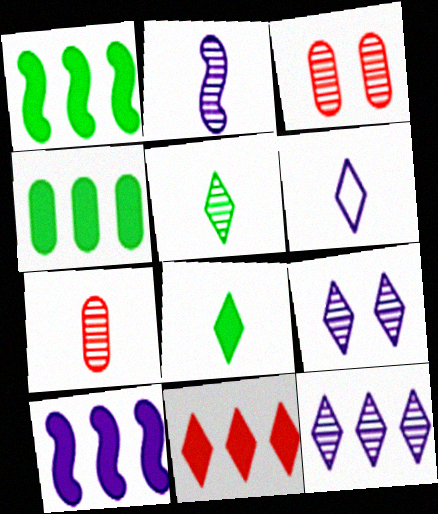[[1, 3, 6], 
[2, 5, 7], 
[4, 10, 11]]